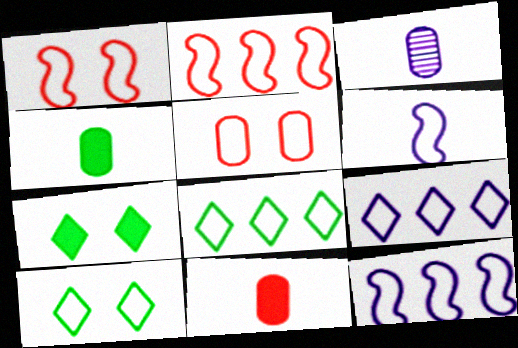[[2, 3, 7], 
[5, 6, 8]]